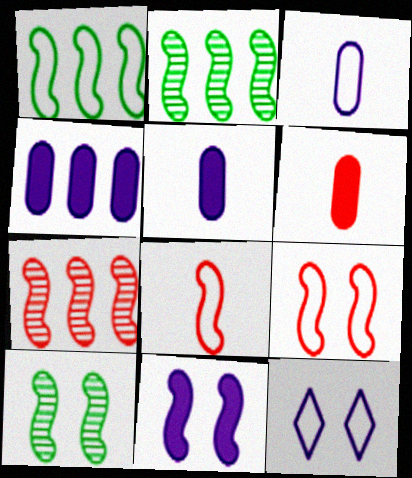[[2, 6, 12], 
[2, 8, 11], 
[9, 10, 11]]